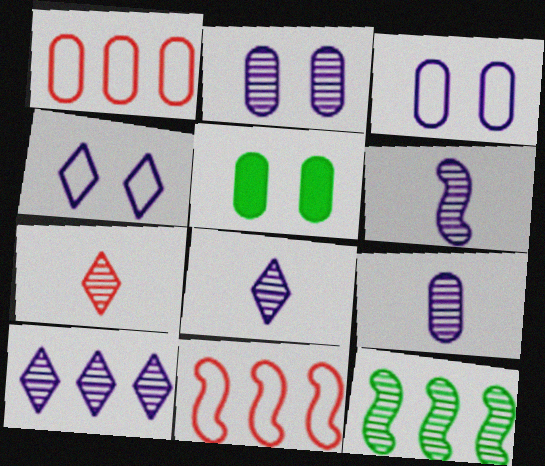[[1, 5, 9], 
[2, 6, 10], 
[2, 7, 12], 
[5, 8, 11], 
[6, 8, 9]]